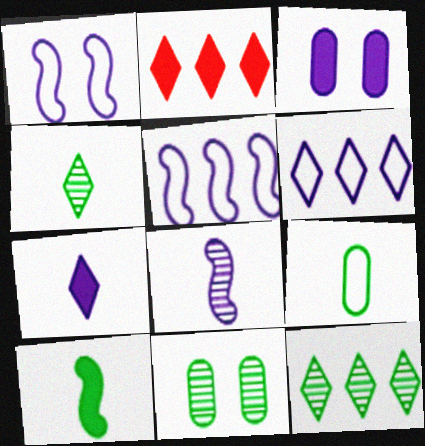[[2, 3, 10], 
[2, 6, 12], 
[3, 6, 8], 
[4, 9, 10]]